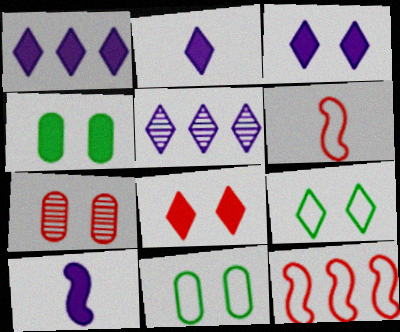[[1, 2, 3], 
[4, 5, 6]]